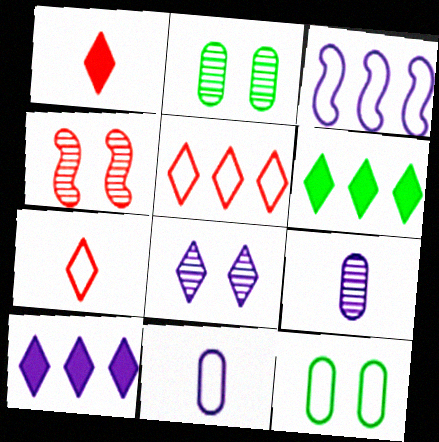[[1, 2, 3], 
[2, 4, 8], 
[3, 7, 12], 
[4, 6, 11], 
[6, 7, 8]]